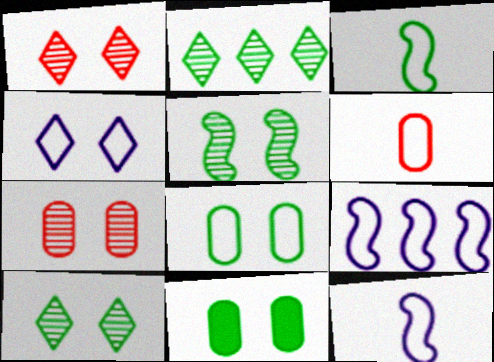[[2, 3, 11]]